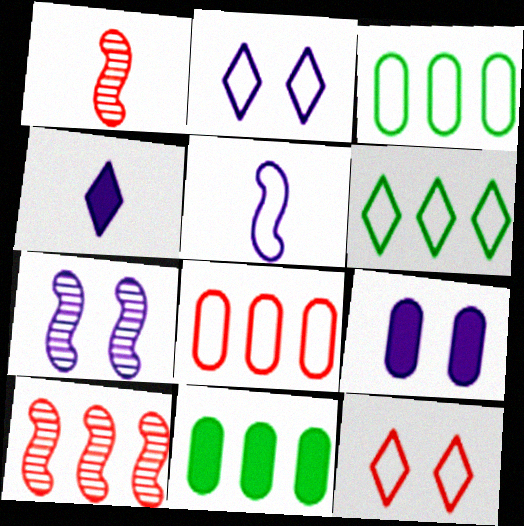[[1, 2, 11], 
[1, 6, 9], 
[2, 7, 9], 
[3, 5, 12]]